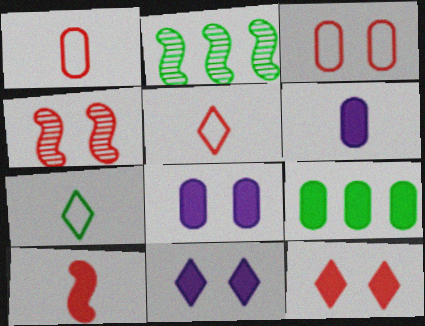[[1, 2, 11], 
[2, 5, 8], 
[3, 4, 12], 
[9, 10, 11]]